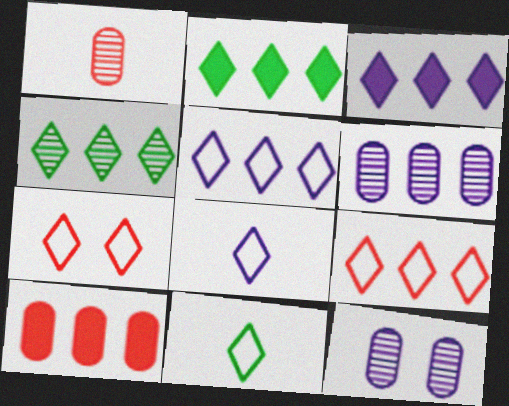[[3, 4, 9], 
[5, 7, 11]]